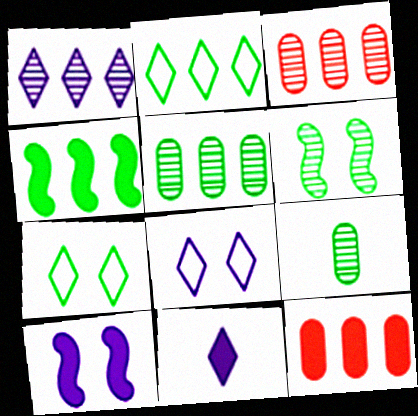[[1, 8, 11], 
[2, 4, 5], 
[4, 7, 9]]